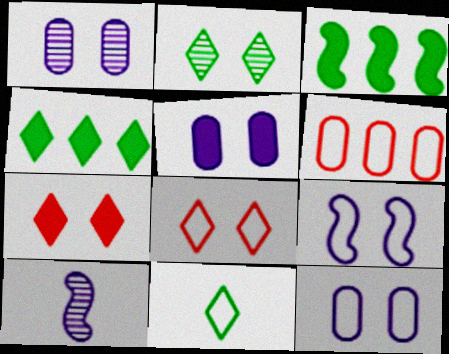[[1, 5, 12], 
[2, 4, 11], 
[6, 9, 11]]